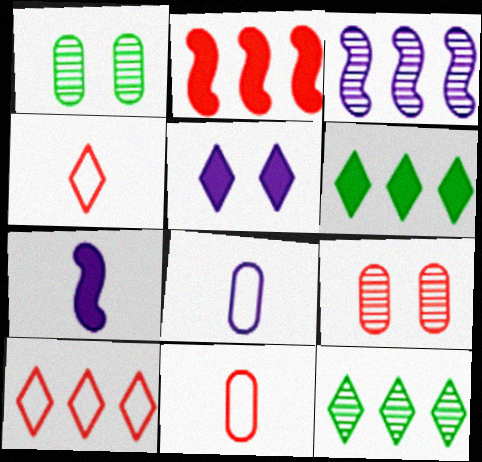[[1, 7, 10], 
[2, 4, 9], 
[3, 5, 8], 
[4, 5, 12]]